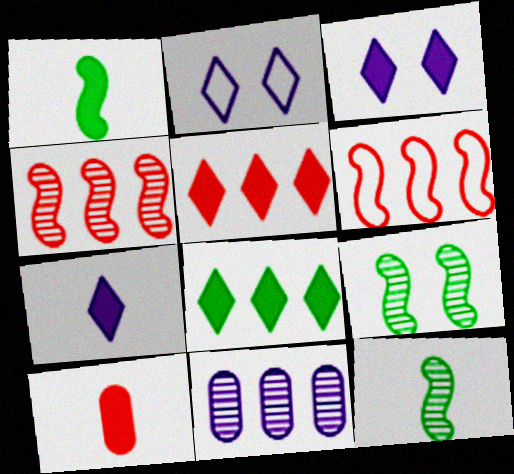[[1, 7, 10], 
[6, 8, 11]]